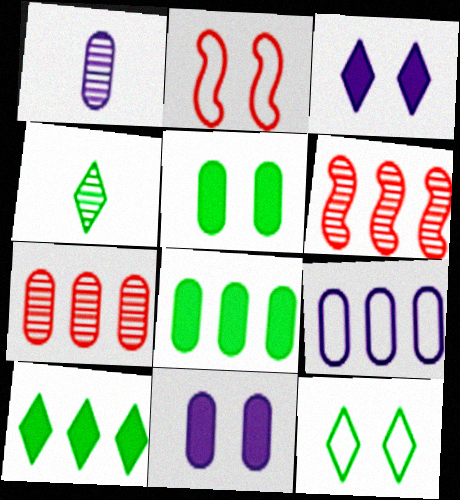[[1, 2, 10], 
[1, 9, 11], 
[4, 10, 12], 
[6, 9, 10], 
[7, 8, 9]]